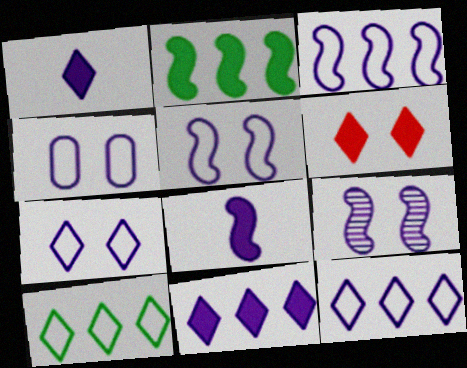[[3, 8, 9], 
[4, 5, 7]]